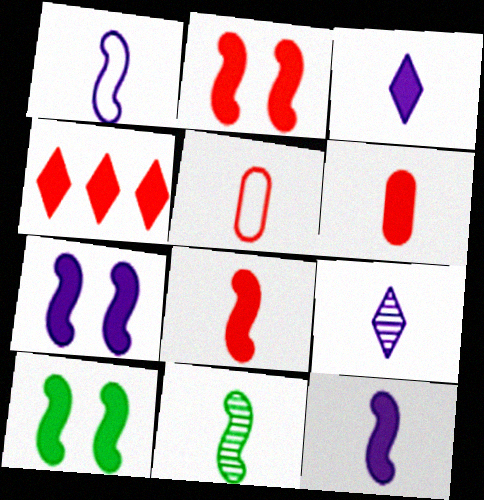[[1, 8, 11], 
[2, 4, 6], 
[2, 7, 10], 
[3, 5, 11]]